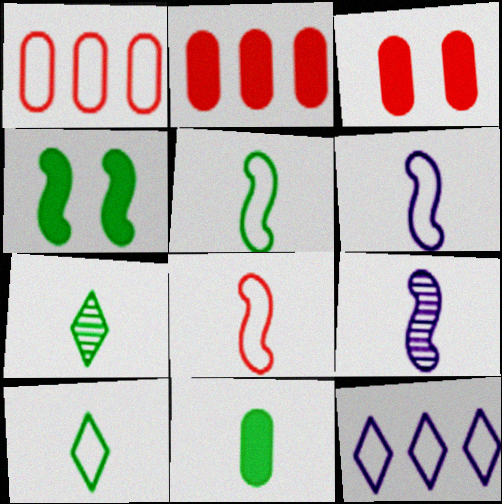[[5, 6, 8], 
[5, 7, 11]]